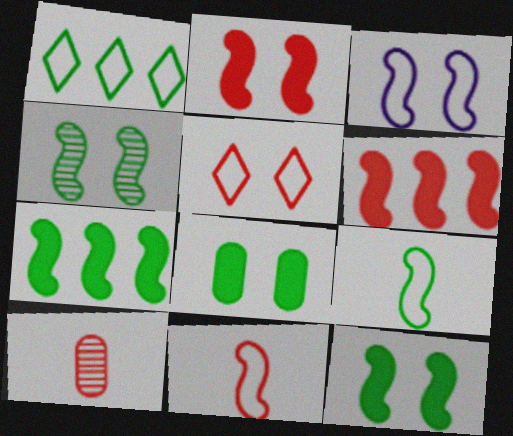[[2, 3, 4], 
[4, 7, 9], 
[5, 6, 10]]